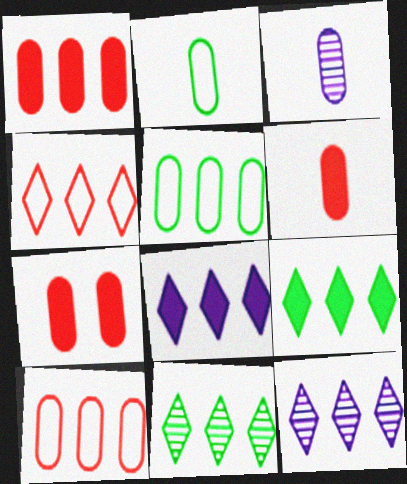[[1, 6, 7], 
[2, 3, 6], 
[3, 5, 7], 
[4, 8, 11], 
[4, 9, 12]]